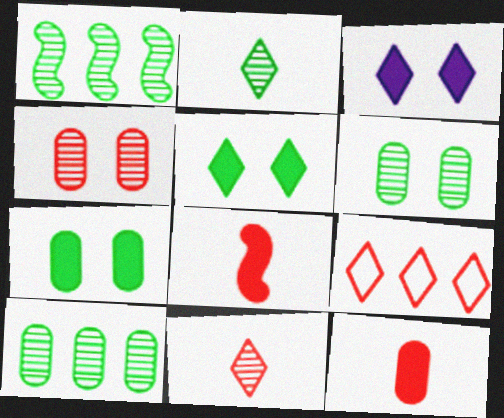[[1, 2, 6], 
[2, 3, 9], 
[4, 8, 9]]